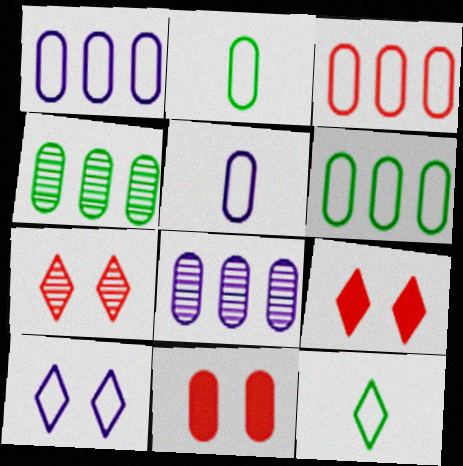[[1, 3, 6], 
[2, 8, 11], 
[4, 5, 11]]